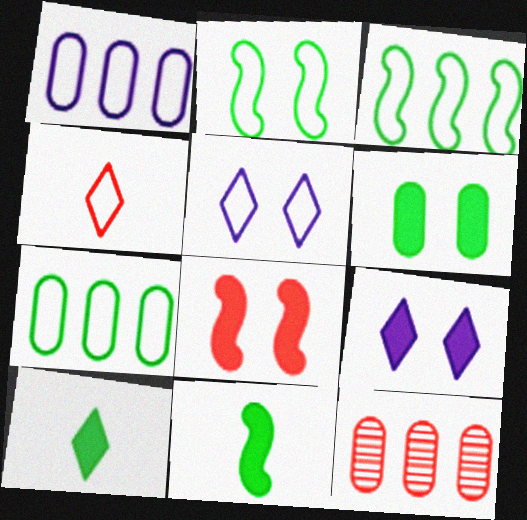[[1, 2, 4], 
[4, 8, 12], 
[5, 11, 12], 
[6, 8, 9]]